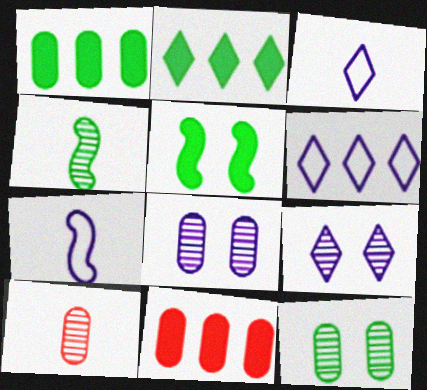[[5, 6, 10]]